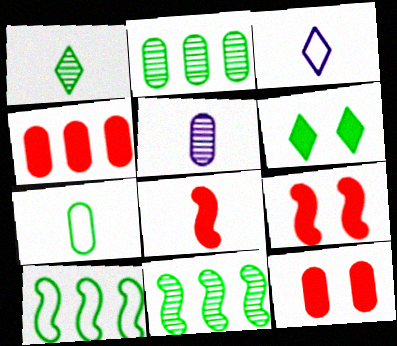[[2, 3, 9], 
[3, 11, 12], 
[6, 7, 11]]